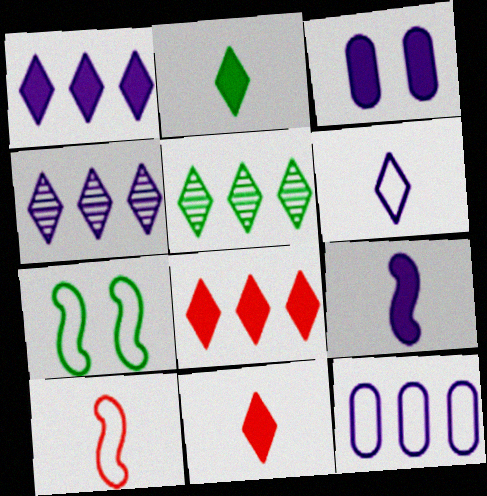[[1, 3, 9], 
[3, 5, 10]]